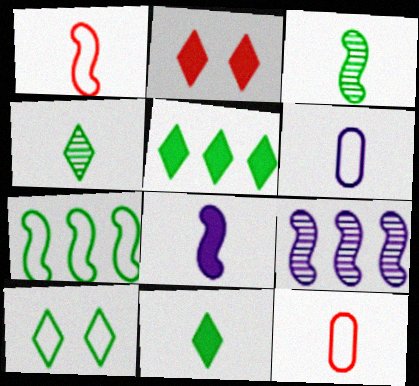[[1, 3, 8], 
[4, 5, 10], 
[4, 8, 12]]